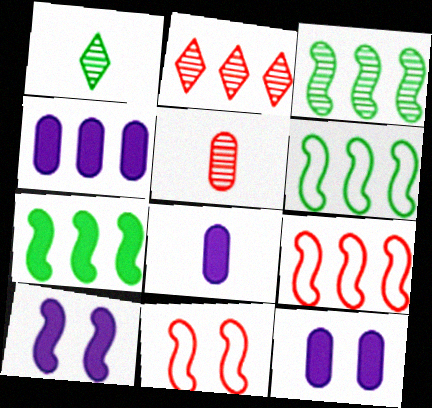[[1, 4, 11], 
[1, 9, 12], 
[2, 4, 6], 
[3, 6, 7], 
[4, 8, 12]]